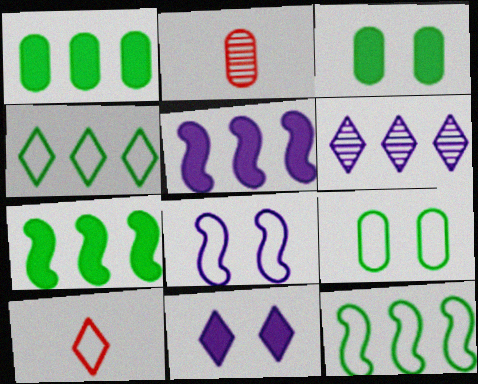[[2, 11, 12]]